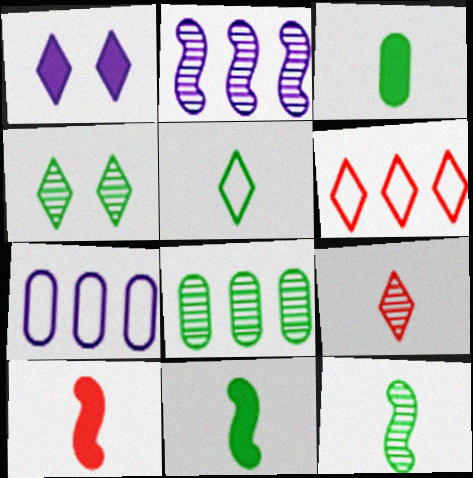[[3, 5, 12], 
[4, 7, 10], 
[4, 8, 12]]